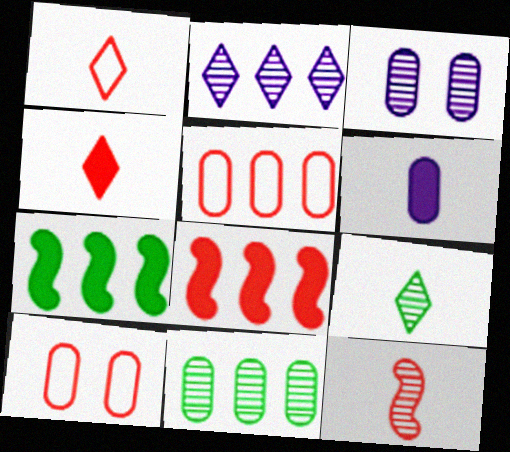[[1, 3, 7], 
[2, 5, 7], 
[6, 10, 11]]